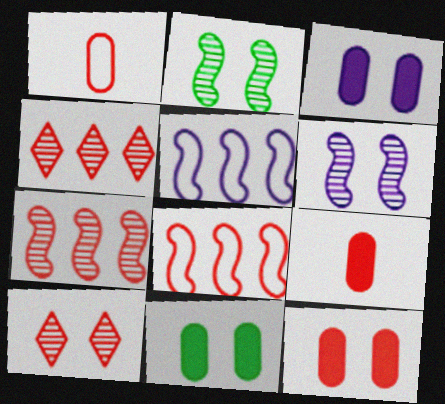[[3, 11, 12], 
[8, 9, 10]]